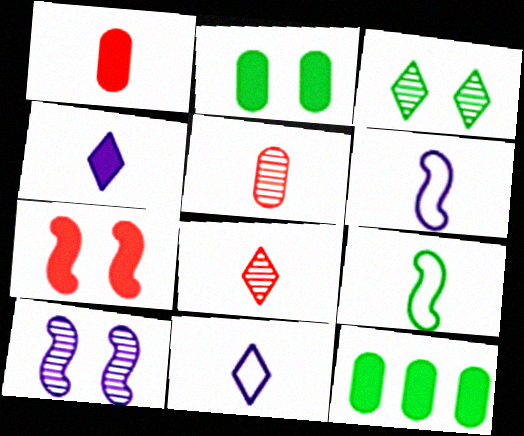[[3, 9, 12], 
[4, 5, 9], 
[4, 7, 12]]